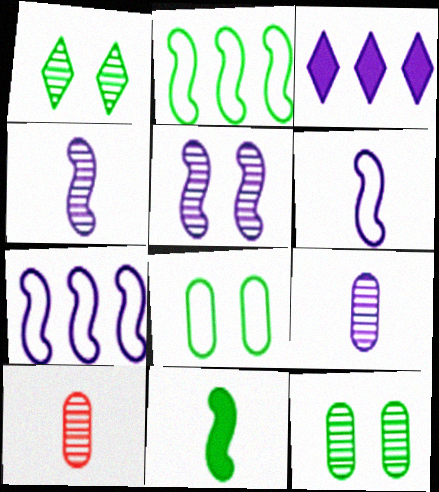[]